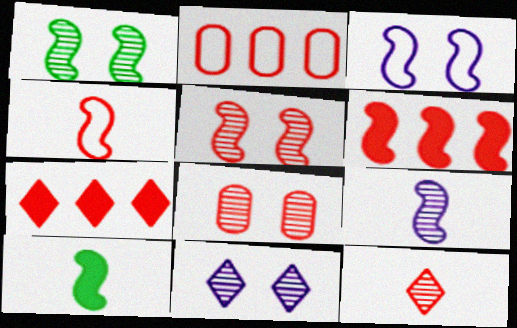[[1, 8, 11], 
[2, 10, 11], 
[4, 5, 6], 
[4, 7, 8], 
[4, 9, 10]]